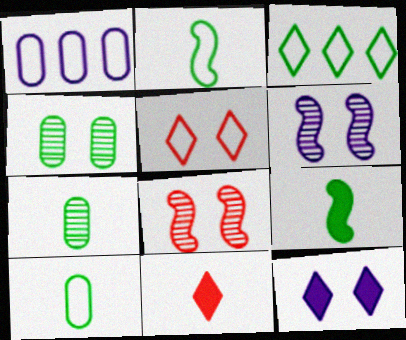[[1, 2, 5], 
[3, 4, 9]]